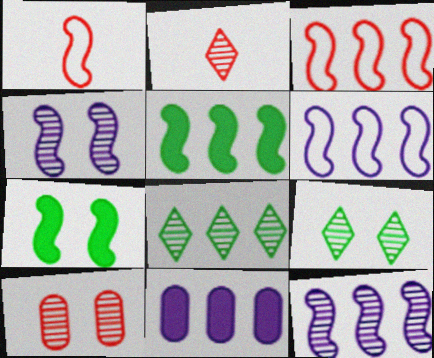[[1, 4, 5], 
[1, 7, 12], 
[1, 9, 11], 
[3, 5, 12], 
[3, 8, 11], 
[4, 9, 10]]